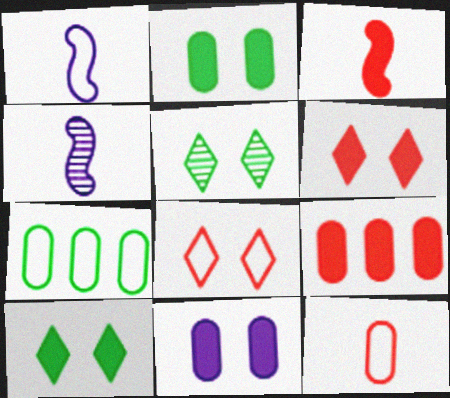[[1, 5, 9], 
[1, 7, 8], 
[3, 6, 9], 
[4, 6, 7]]